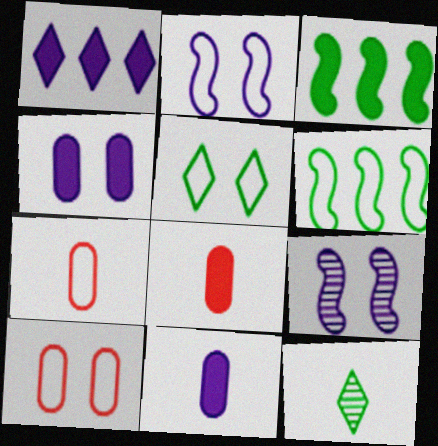[[2, 5, 10]]